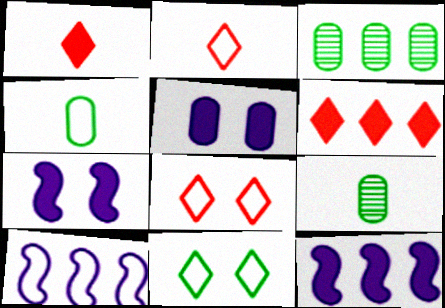[[2, 3, 7], 
[3, 6, 10], 
[4, 8, 10], 
[8, 9, 12]]